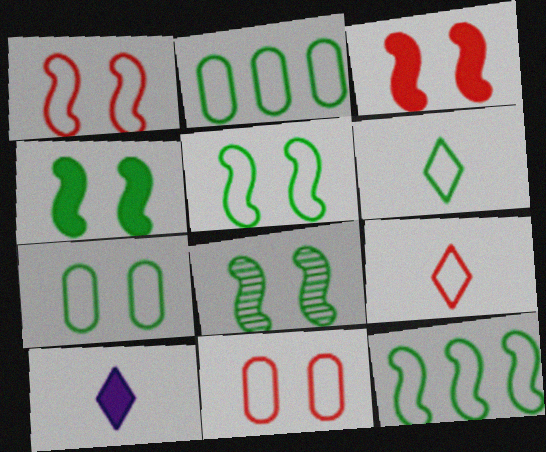[[2, 5, 6], 
[4, 5, 8], 
[6, 7, 12]]